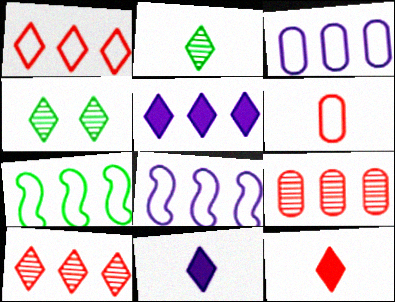[[1, 3, 7], 
[1, 4, 11], 
[5, 7, 9]]